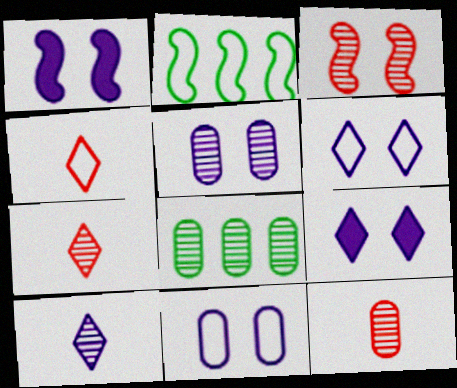[[1, 4, 8], 
[1, 5, 6], 
[2, 4, 11], 
[2, 9, 12], 
[3, 8, 10], 
[5, 8, 12]]